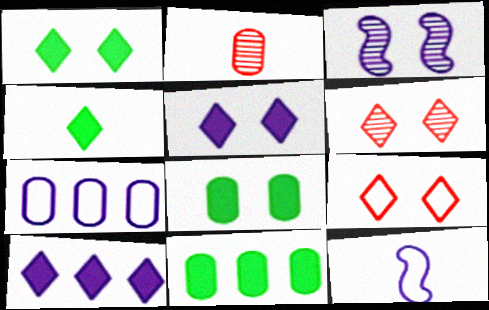[[2, 4, 12], 
[2, 7, 8], 
[3, 8, 9], 
[6, 11, 12]]